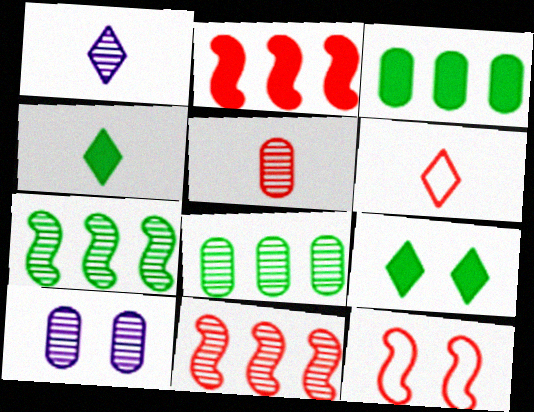[[1, 3, 12], 
[1, 4, 6], 
[5, 8, 10], 
[9, 10, 12]]